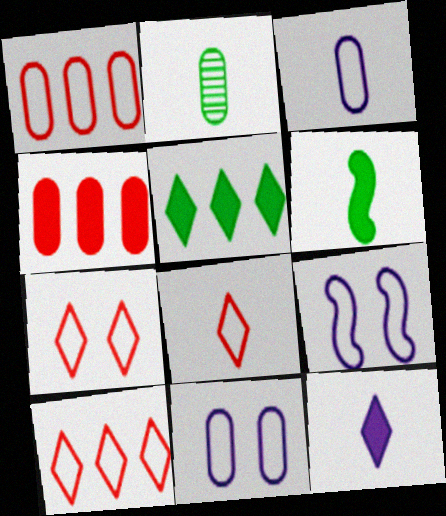[[2, 4, 11], 
[7, 8, 10]]